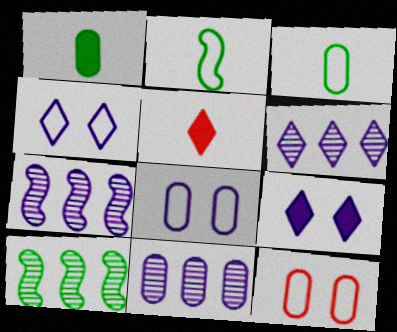[[1, 11, 12], 
[5, 8, 10], 
[6, 7, 11]]